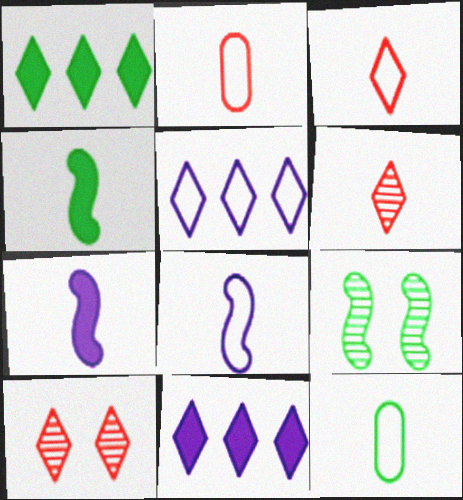[[1, 9, 12], 
[2, 9, 11], 
[3, 8, 12], 
[6, 7, 12]]